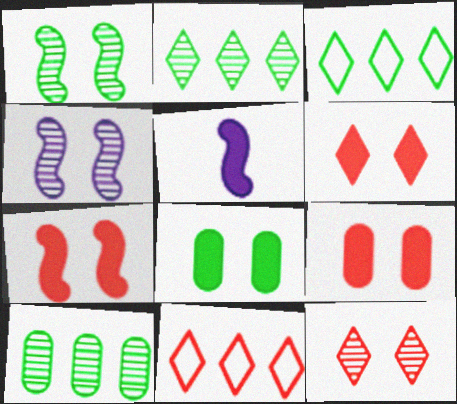[[6, 7, 9]]